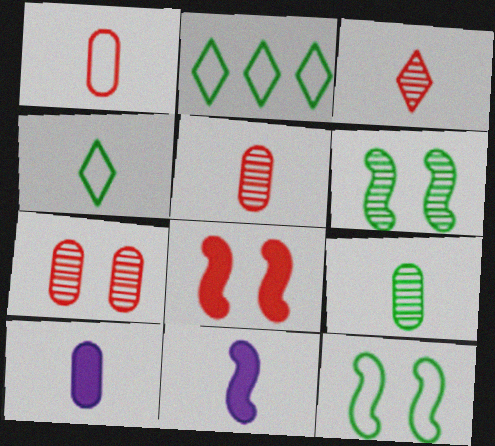[[1, 9, 10], 
[2, 7, 11], 
[4, 5, 11]]